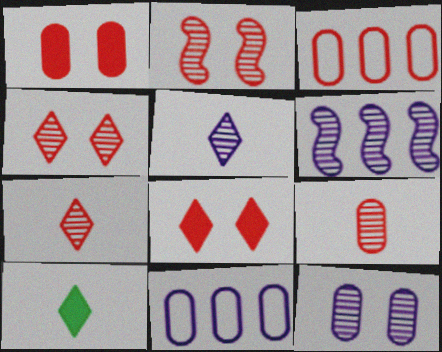[[1, 3, 9], 
[2, 10, 11], 
[5, 6, 12]]